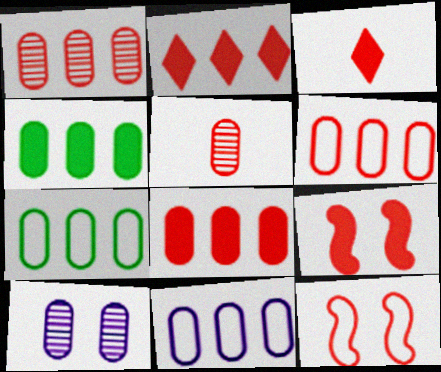[[1, 3, 12], 
[1, 4, 11], 
[1, 6, 8], 
[2, 5, 12], 
[3, 8, 9], 
[6, 7, 11]]